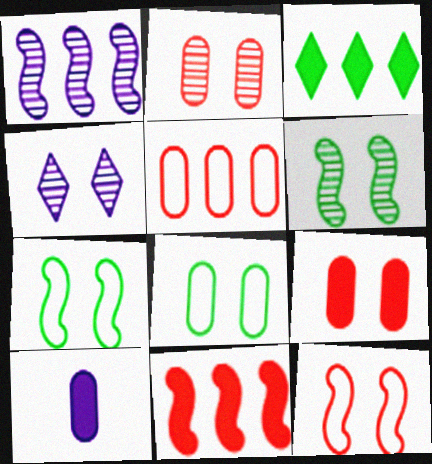[[1, 3, 5], 
[2, 4, 6], 
[4, 7, 9]]